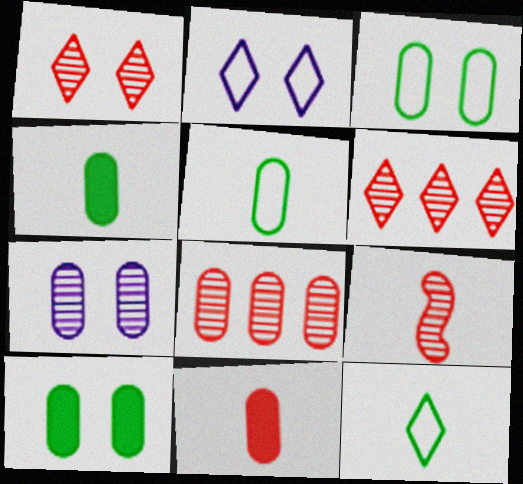[[1, 8, 9]]